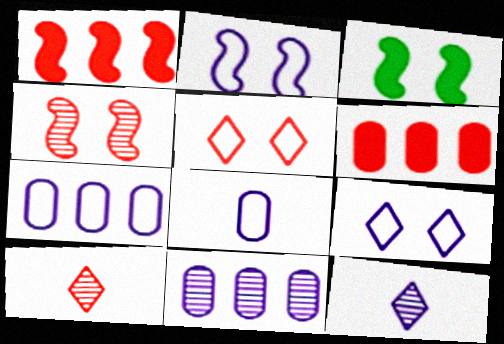[[2, 3, 4], 
[3, 7, 10]]